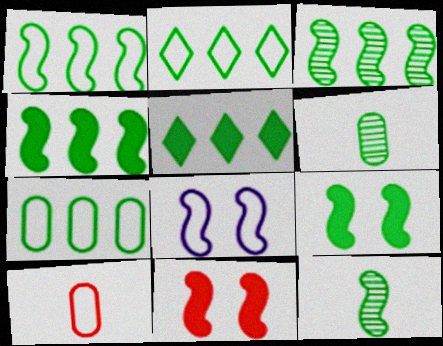[[1, 2, 7], 
[1, 3, 4], 
[1, 9, 12], 
[2, 6, 9], 
[2, 8, 10], 
[3, 5, 7]]